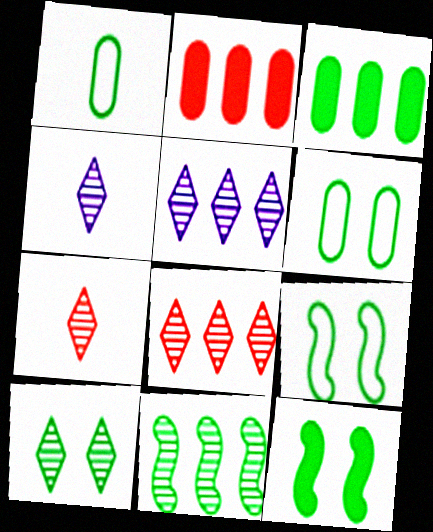[[2, 4, 9], 
[4, 8, 10], 
[5, 7, 10], 
[6, 10, 12]]